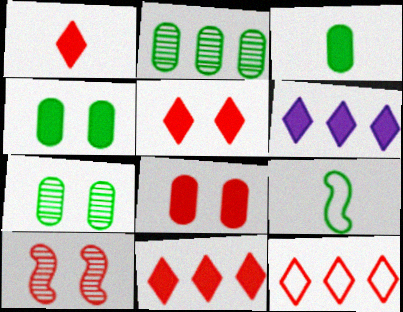[[1, 5, 11]]